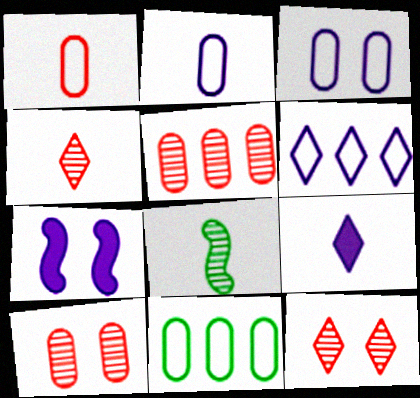[[1, 3, 11], 
[1, 8, 9], 
[4, 7, 11]]